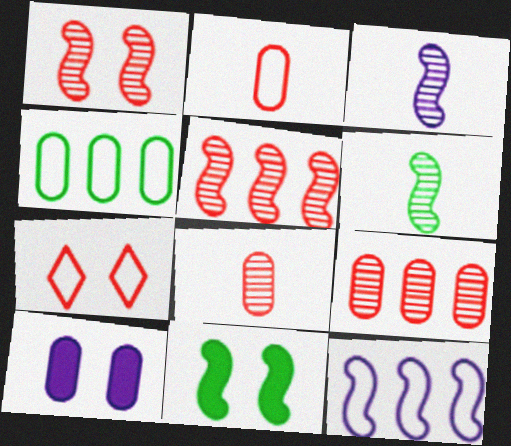[[4, 8, 10]]